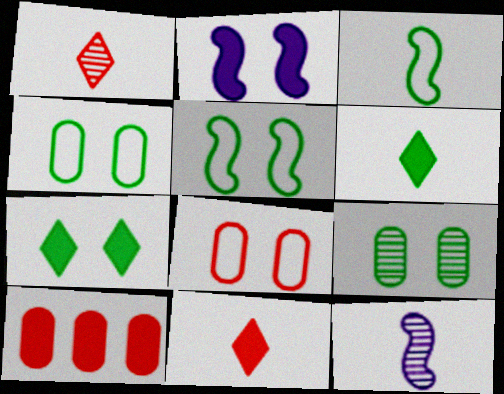[[2, 6, 10], 
[5, 7, 9]]